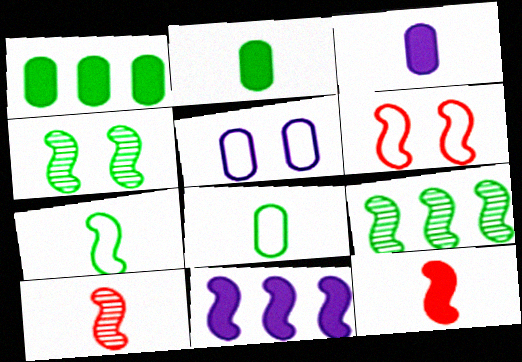[]